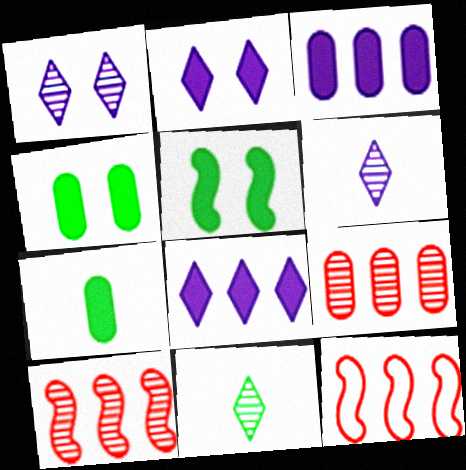[[1, 7, 12], 
[4, 6, 12]]